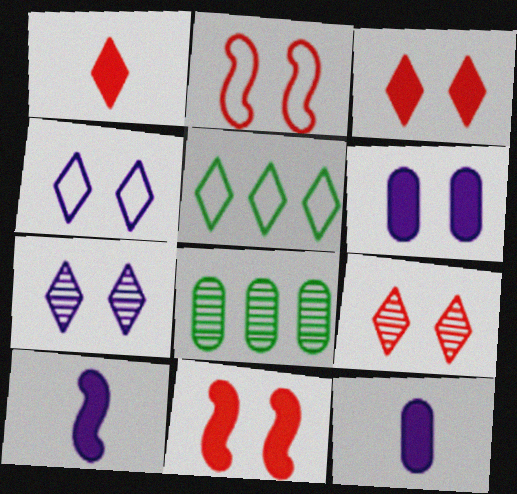[[1, 5, 7]]